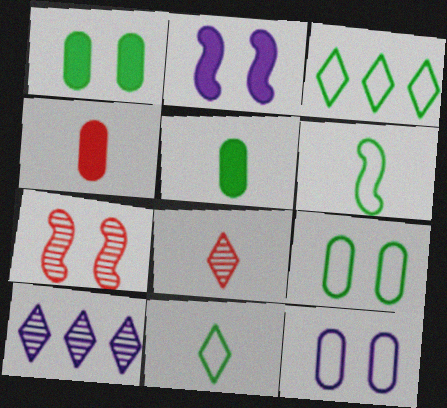[[3, 6, 9]]